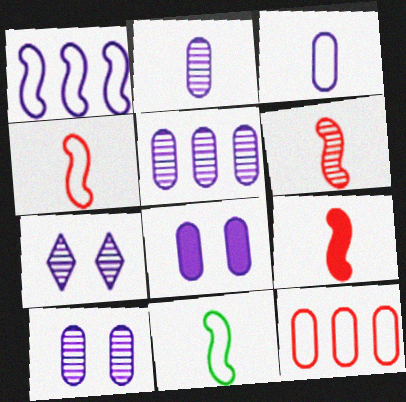[[2, 5, 10], 
[3, 5, 8], 
[4, 6, 9]]